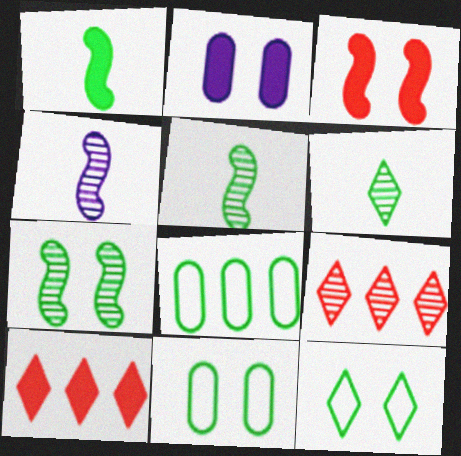[[1, 2, 10], 
[4, 10, 11]]